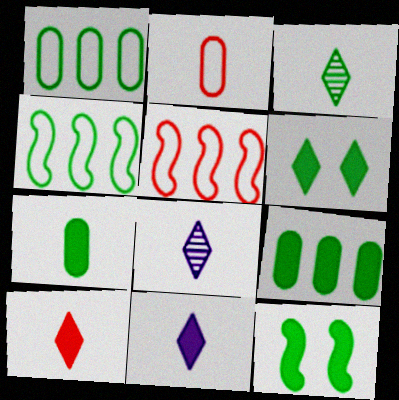[[1, 3, 12]]